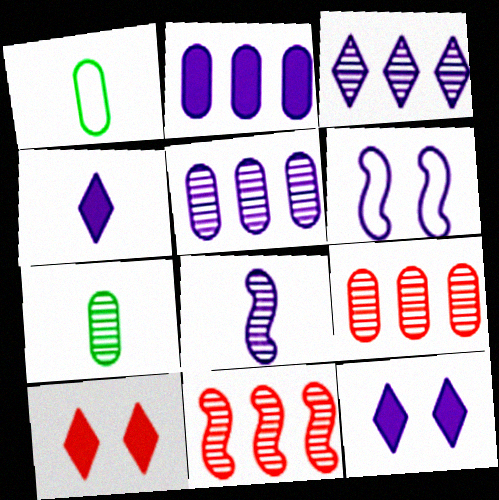[[1, 11, 12], 
[4, 5, 6]]